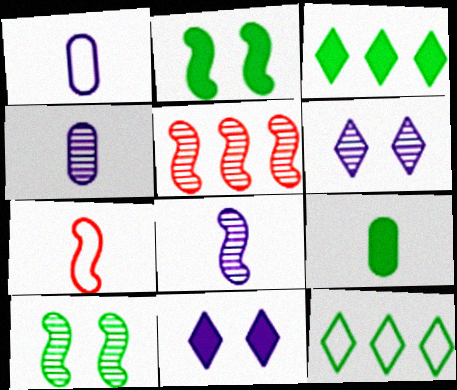[[2, 3, 9], 
[5, 8, 10], 
[9, 10, 12]]